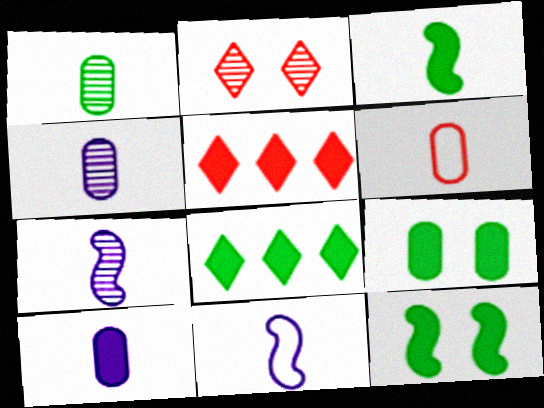[[1, 6, 10], 
[3, 8, 9], 
[5, 10, 12]]